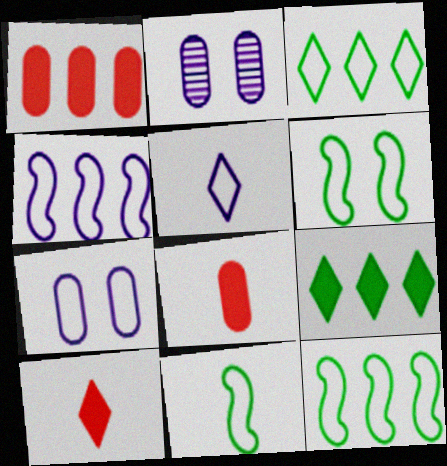[[2, 10, 12], 
[4, 5, 7], 
[6, 11, 12]]